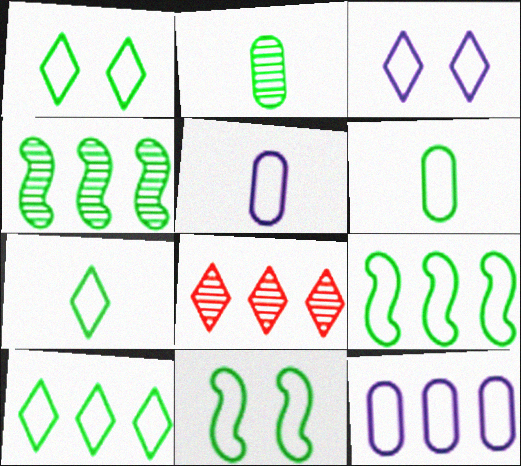[[1, 6, 9], 
[1, 7, 10], 
[6, 10, 11]]